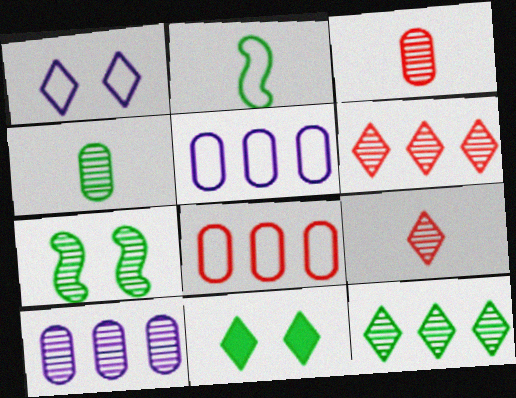[[1, 2, 8], 
[4, 7, 12], 
[7, 9, 10]]